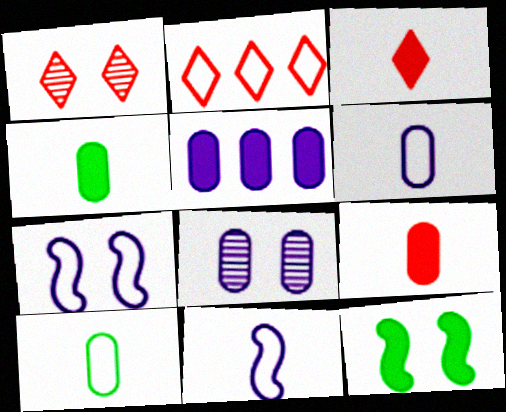[[1, 2, 3], 
[2, 7, 10], 
[3, 5, 12], 
[5, 6, 8]]